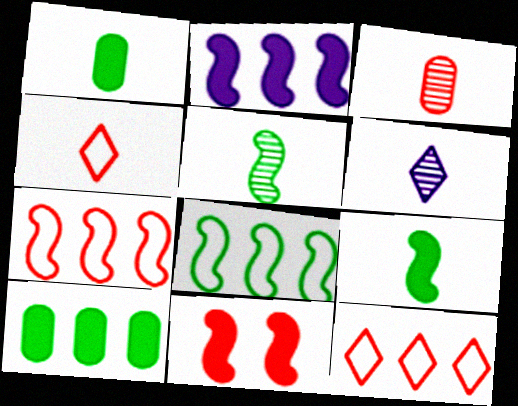[[2, 9, 11], 
[3, 5, 6], 
[3, 11, 12]]